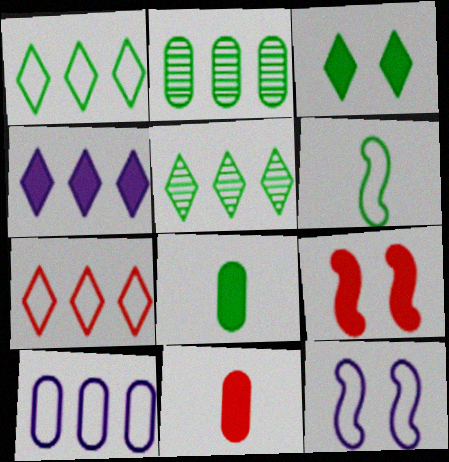[[2, 3, 6], 
[4, 5, 7], 
[4, 8, 9], 
[5, 11, 12]]